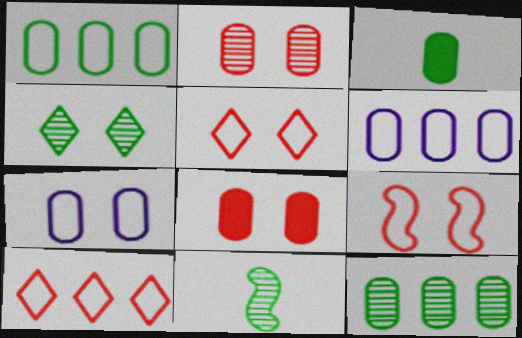[[2, 3, 6], 
[4, 11, 12]]